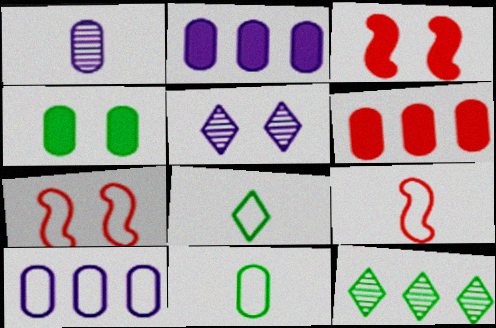[[4, 5, 7], 
[7, 8, 10]]